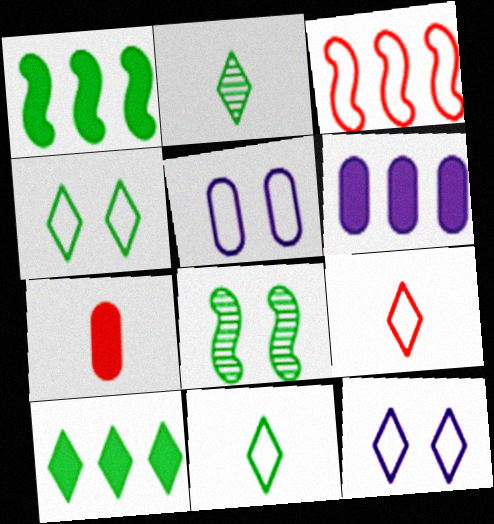[[2, 4, 10], 
[3, 5, 11], 
[6, 8, 9]]